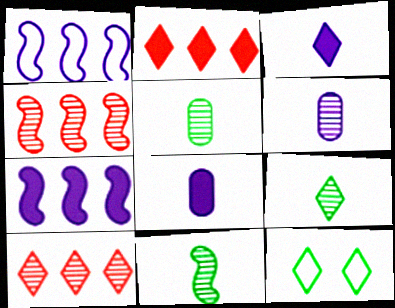[[3, 10, 12], 
[4, 8, 12], 
[5, 9, 11]]